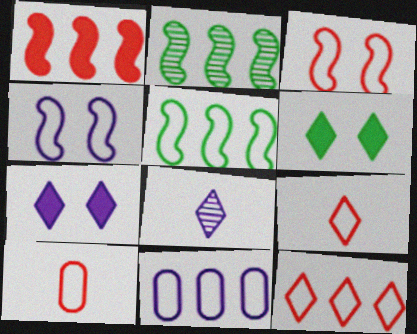[[2, 7, 10], 
[3, 10, 12], 
[5, 11, 12], 
[6, 8, 12]]